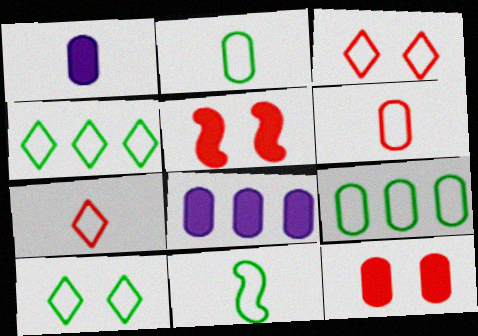[[9, 10, 11]]